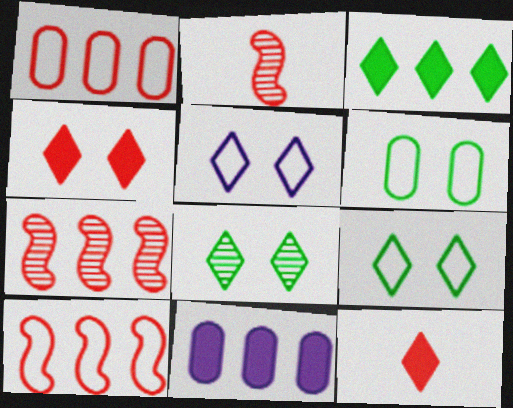[[1, 2, 4], 
[2, 9, 11], 
[4, 5, 8]]